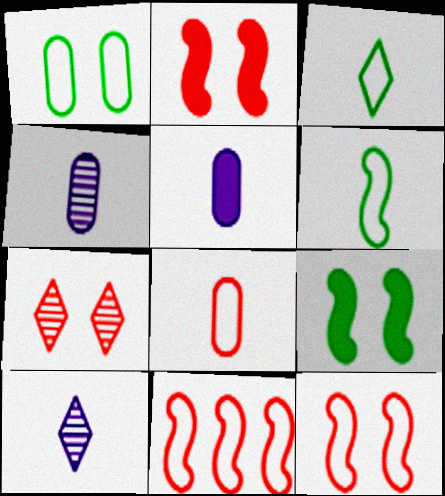[]